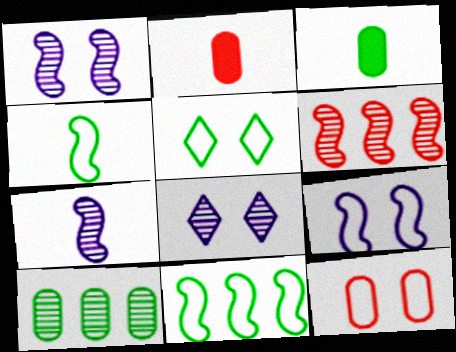[[2, 8, 11], 
[5, 9, 12]]